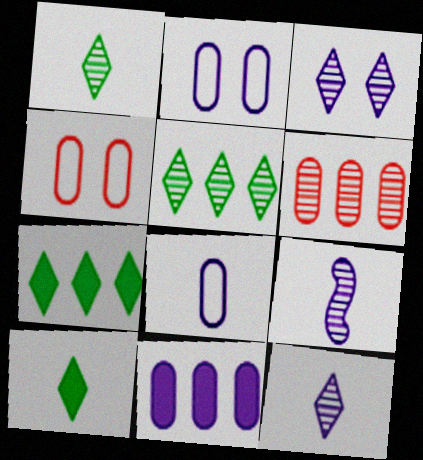[[4, 7, 9]]